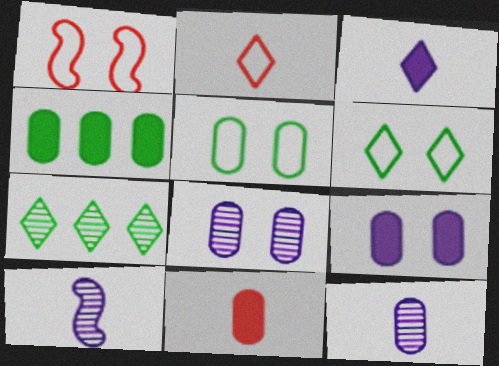[[4, 9, 11]]